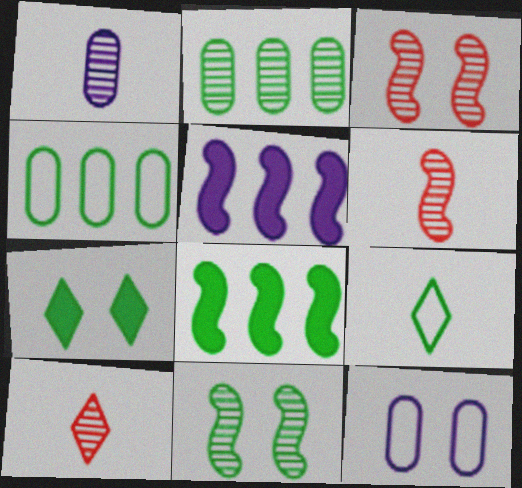[[3, 7, 12], 
[8, 10, 12]]